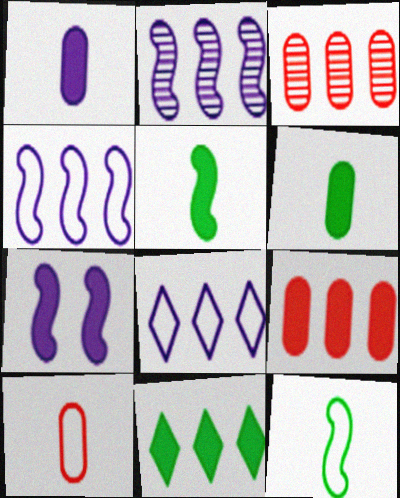[[3, 4, 11]]